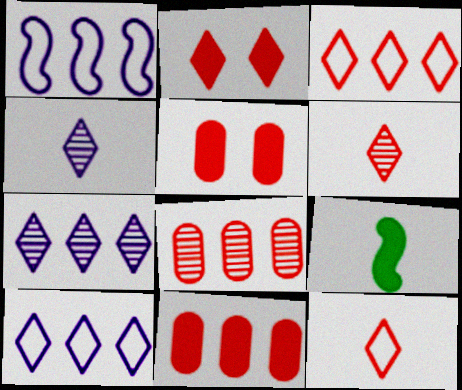[[2, 3, 6]]